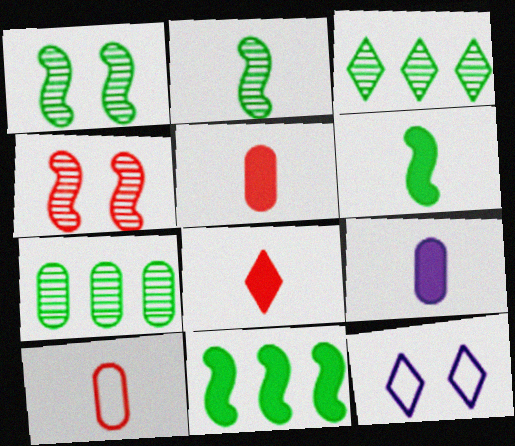[[3, 8, 12], 
[6, 8, 9]]